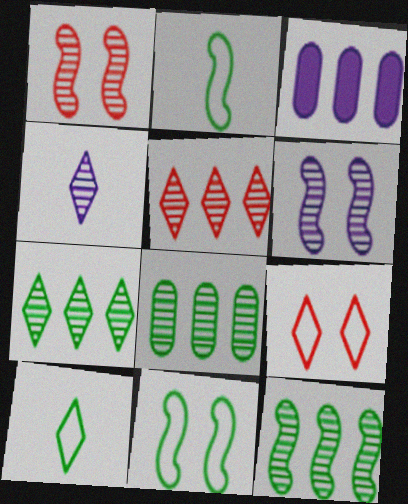[[1, 3, 10], 
[1, 4, 8], 
[7, 8, 12]]